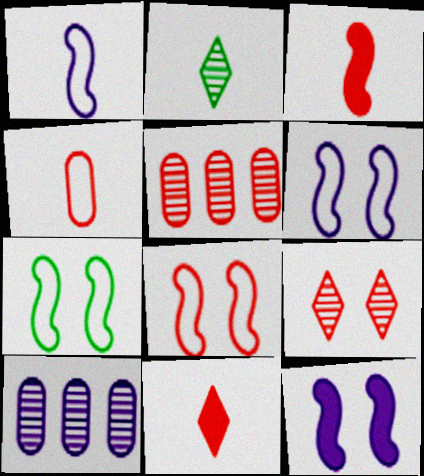[[5, 8, 11], 
[6, 7, 8], 
[7, 10, 11]]